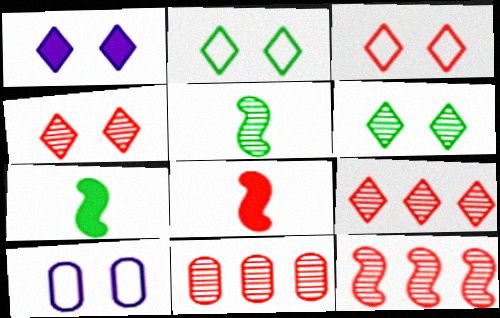[[1, 2, 4], 
[1, 3, 6], 
[3, 8, 11], 
[7, 9, 10], 
[9, 11, 12]]